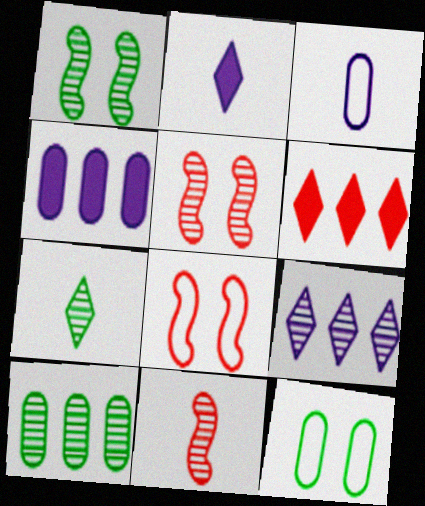[[1, 3, 6], 
[1, 7, 10], 
[2, 8, 10], 
[4, 7, 8]]